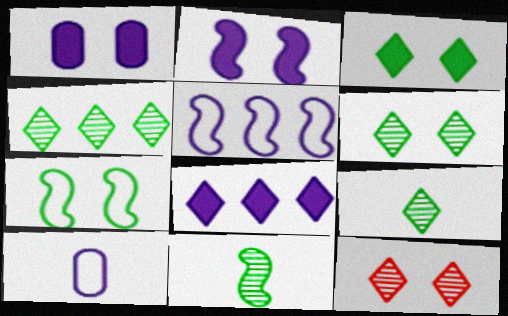[[1, 7, 12], 
[4, 6, 9]]